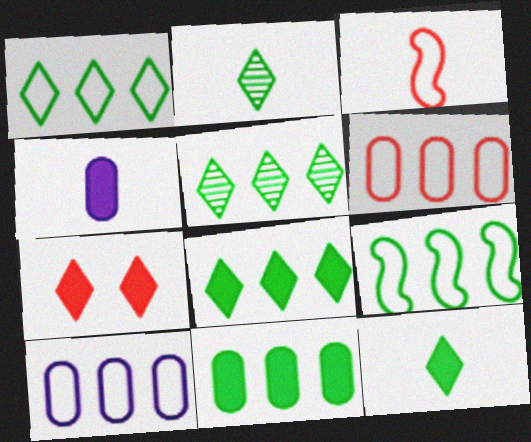[[1, 5, 8], 
[2, 3, 4], 
[5, 9, 11]]